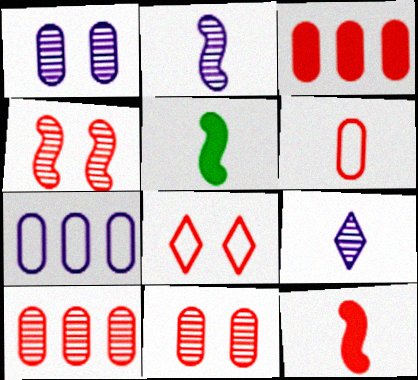[[3, 6, 11], 
[5, 6, 9], 
[8, 10, 12]]